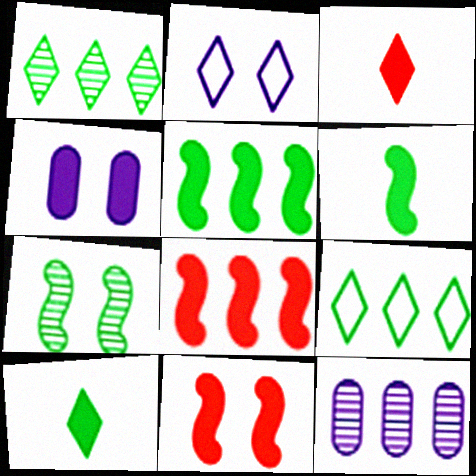[[1, 2, 3], 
[3, 4, 5], 
[4, 8, 10], 
[8, 9, 12]]